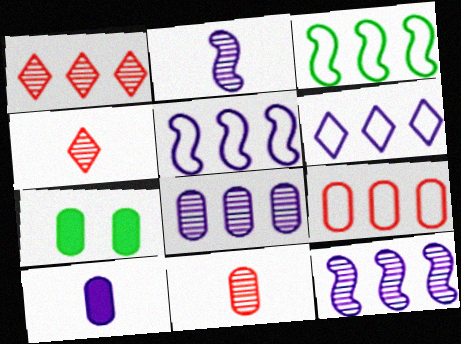[[3, 6, 9], 
[4, 5, 7]]